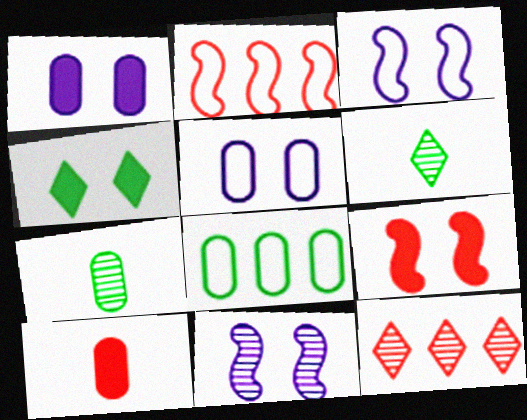[[1, 2, 6], 
[1, 4, 9], 
[7, 11, 12]]